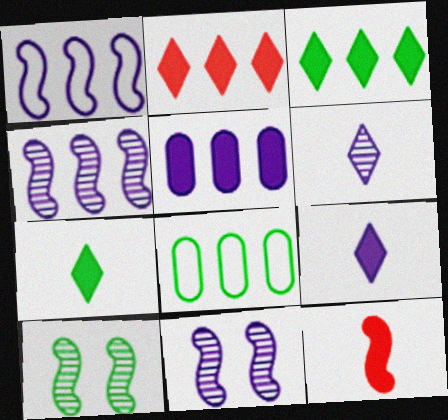[[1, 10, 12], 
[2, 4, 8], 
[7, 8, 10]]